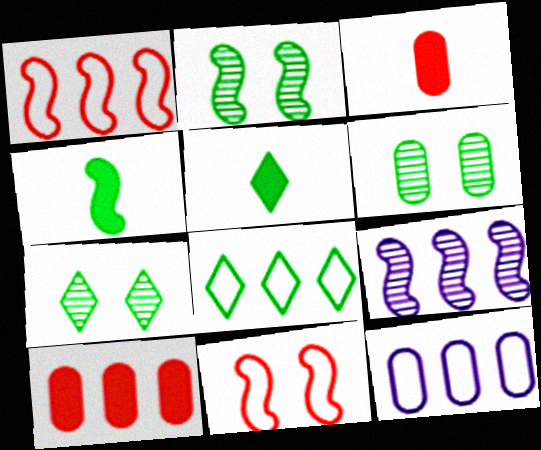[[1, 8, 12], 
[2, 6, 7], 
[3, 6, 12], 
[4, 6, 8], 
[4, 9, 11], 
[5, 7, 8], 
[8, 9, 10]]